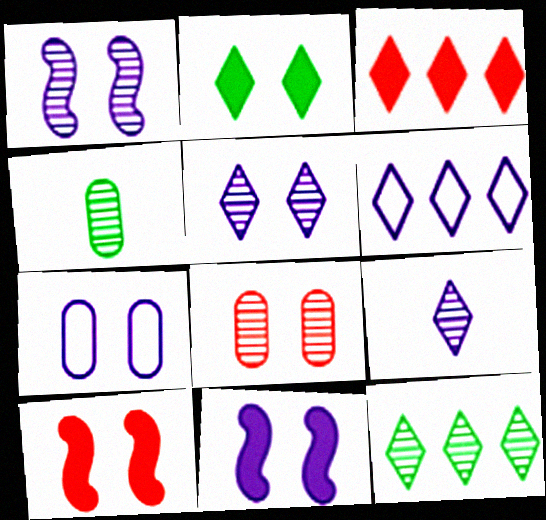[[3, 6, 12], 
[4, 6, 10], 
[5, 7, 11]]